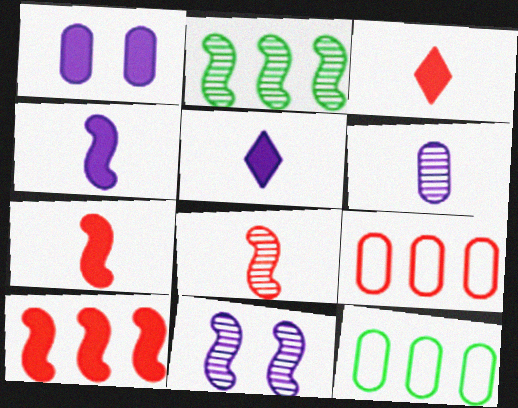[[2, 8, 11], 
[3, 11, 12]]